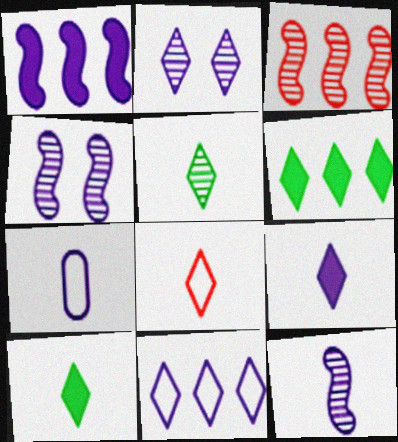[[1, 2, 7], 
[2, 6, 8], 
[2, 9, 11], 
[5, 8, 9], 
[7, 9, 12]]